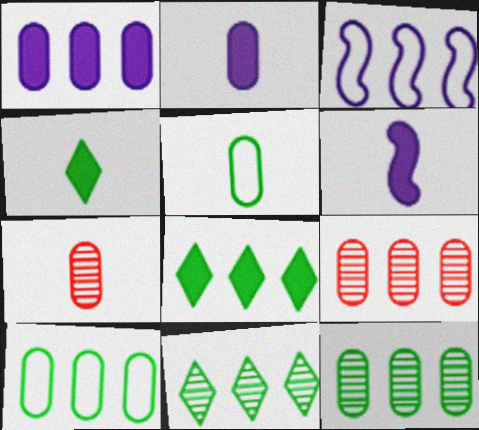[[1, 9, 10], 
[2, 5, 7], 
[3, 8, 9]]